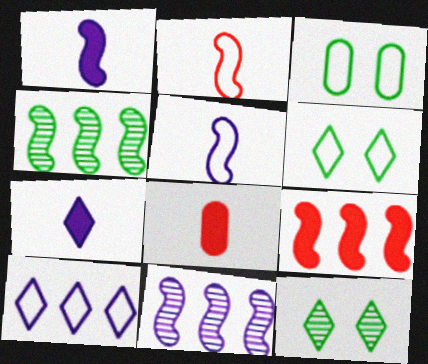[[2, 3, 10], 
[6, 8, 11]]